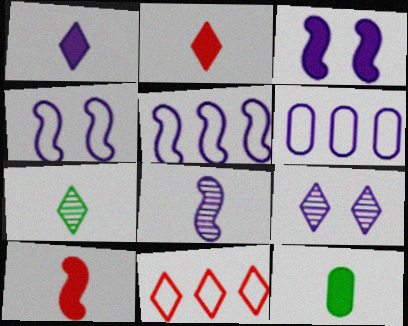[[1, 10, 12], 
[3, 5, 8]]